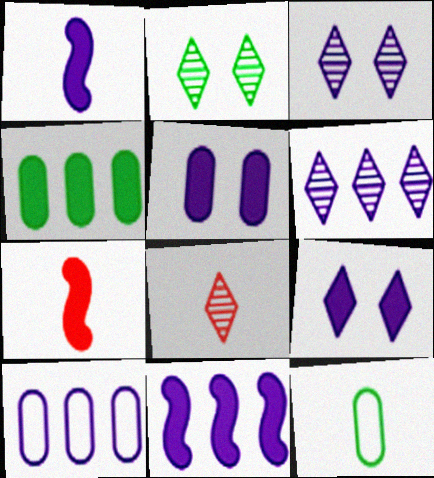[[1, 3, 10], 
[1, 8, 12], 
[2, 6, 8], 
[2, 7, 10], 
[4, 7, 9], 
[6, 10, 11]]